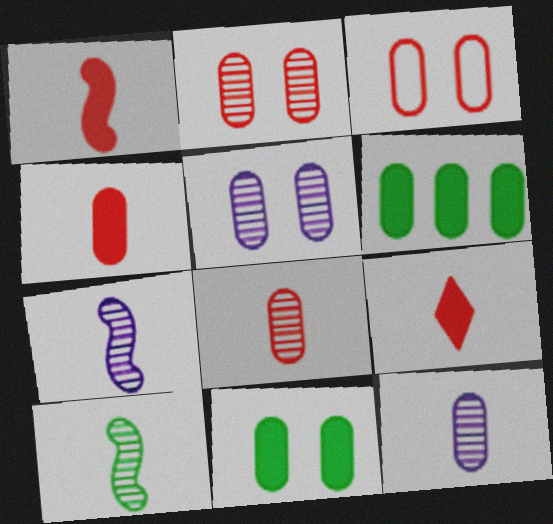[[1, 4, 9], 
[3, 5, 11], 
[3, 6, 12]]